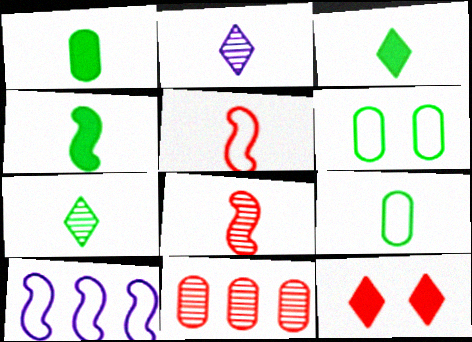[[1, 2, 5], 
[1, 3, 4], 
[4, 7, 9], 
[5, 11, 12]]